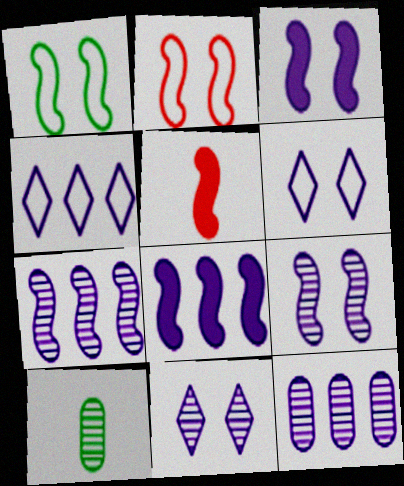[[1, 5, 7], 
[4, 8, 12]]